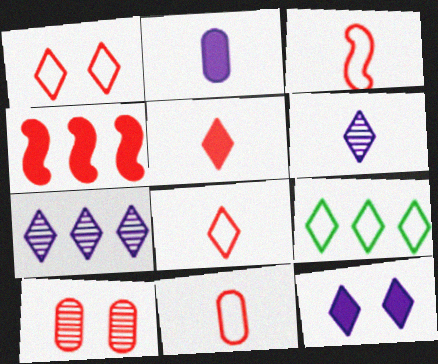[[3, 8, 11], 
[4, 8, 10]]